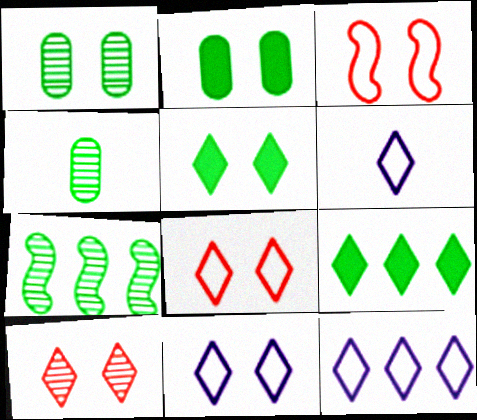[[5, 10, 11], 
[6, 9, 10], 
[6, 11, 12]]